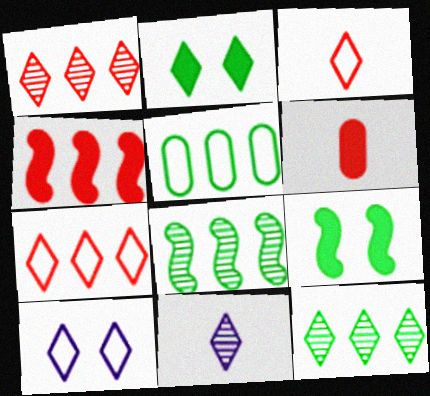[[2, 7, 11], 
[6, 8, 10]]